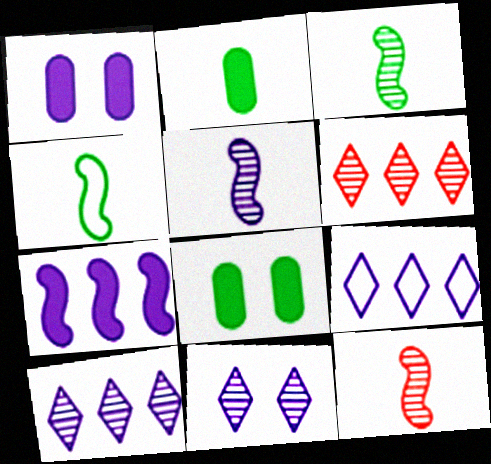[[1, 4, 6], 
[1, 5, 9], 
[3, 5, 12], 
[8, 9, 12]]